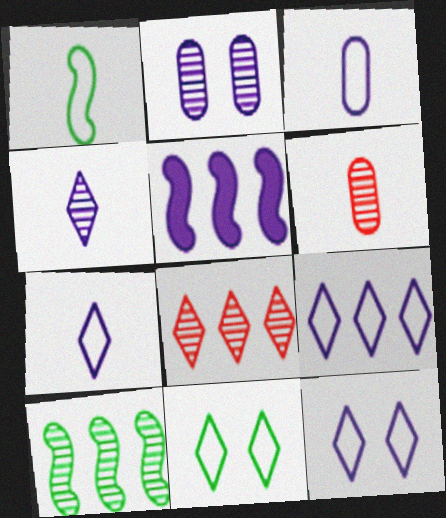[[2, 5, 7], 
[5, 6, 11], 
[7, 9, 12]]